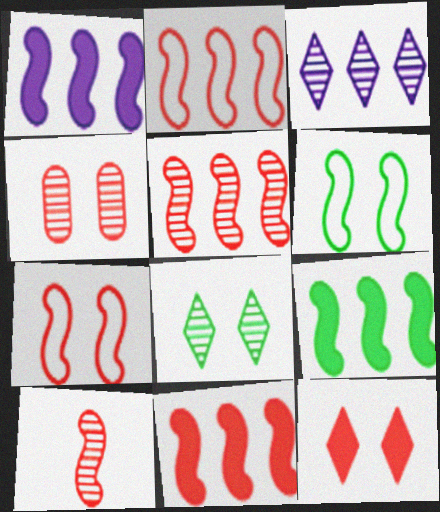[[1, 6, 10], 
[1, 9, 11], 
[2, 5, 11], 
[4, 7, 12], 
[7, 10, 11]]